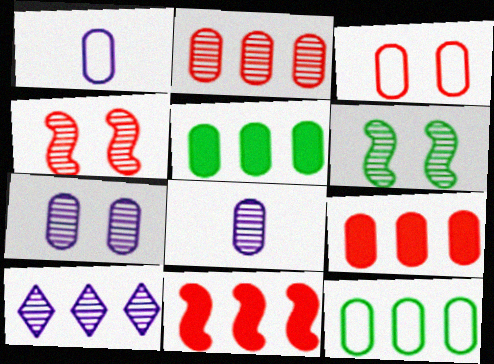[[1, 3, 12], 
[3, 5, 8], 
[10, 11, 12]]